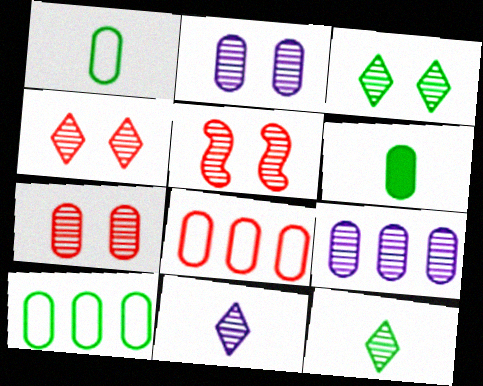[[2, 3, 5], 
[2, 6, 8], 
[4, 5, 7], 
[5, 9, 12]]